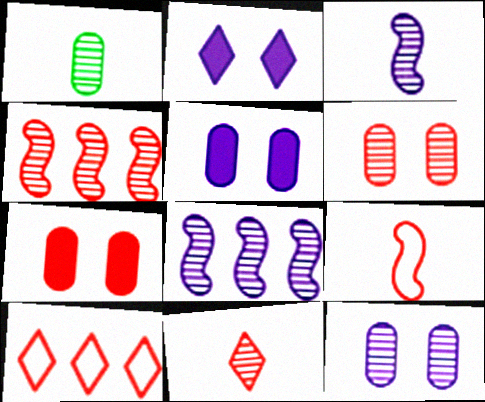[[1, 3, 11], 
[4, 6, 11]]